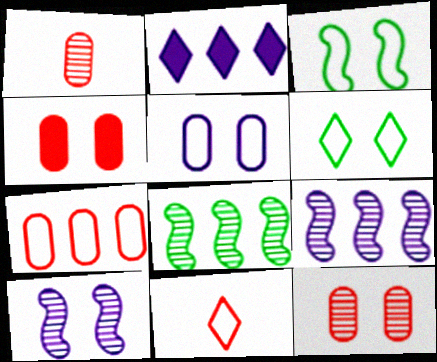[[1, 2, 3], 
[1, 4, 7], 
[2, 7, 8], 
[4, 6, 10]]